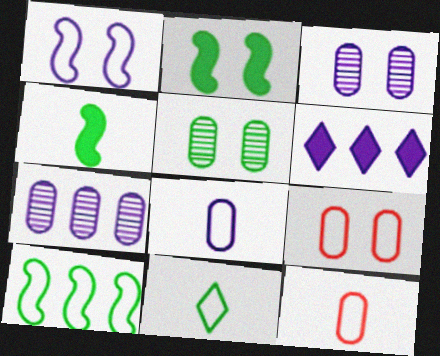[]